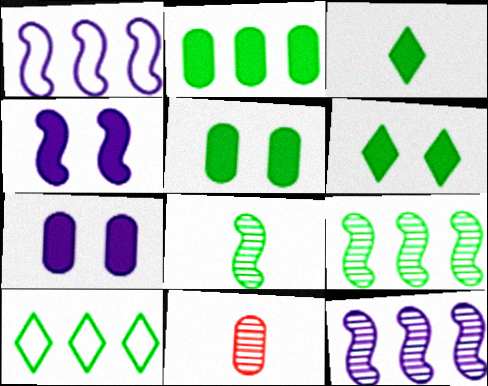[[1, 6, 11], 
[2, 9, 10], 
[4, 10, 11], 
[5, 8, 10]]